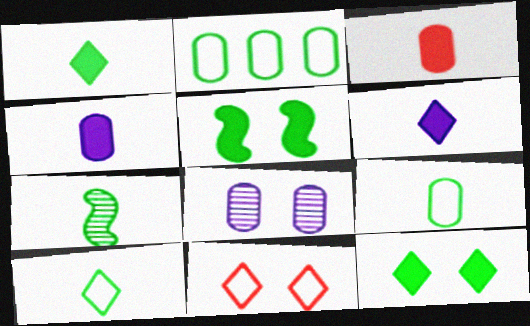[[1, 7, 9], 
[2, 3, 8], 
[2, 7, 12], 
[5, 8, 11]]